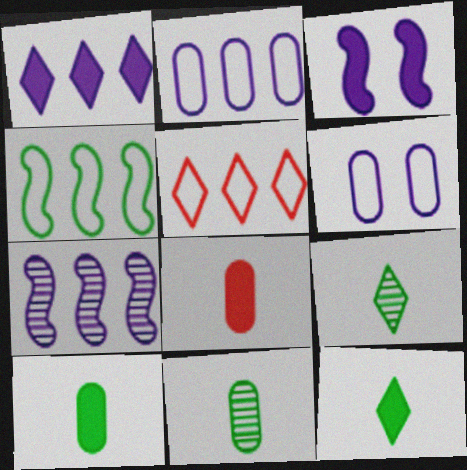[[1, 2, 7], 
[2, 4, 5], 
[3, 5, 11]]